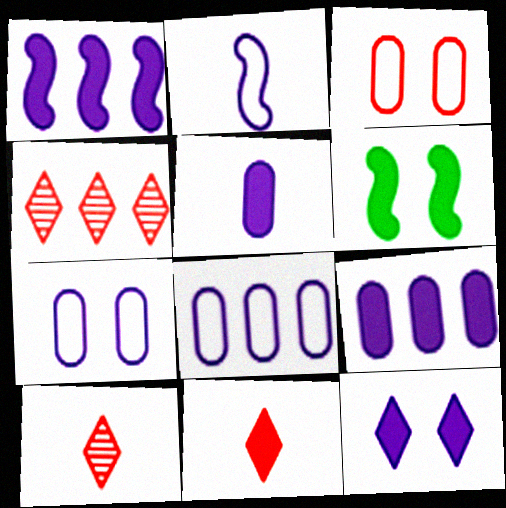[[1, 5, 12], 
[6, 8, 10], 
[6, 9, 11]]